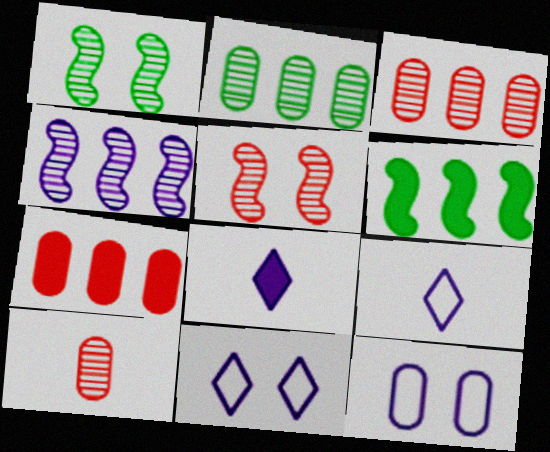[[1, 7, 9], 
[4, 8, 12], 
[6, 10, 11]]